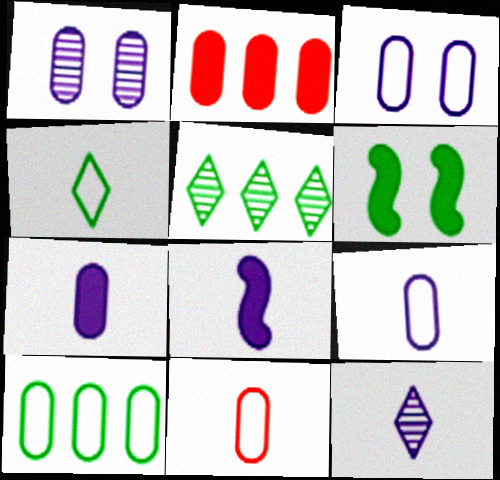[[3, 10, 11], 
[8, 9, 12]]